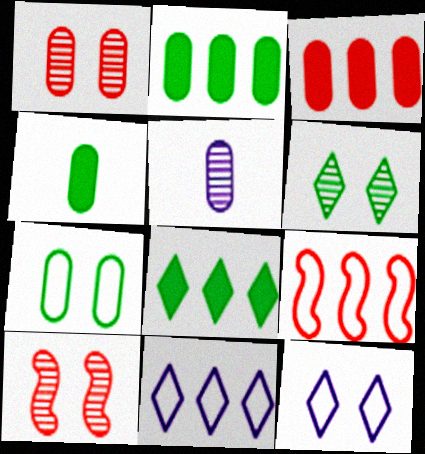[[3, 5, 7], 
[4, 10, 11]]